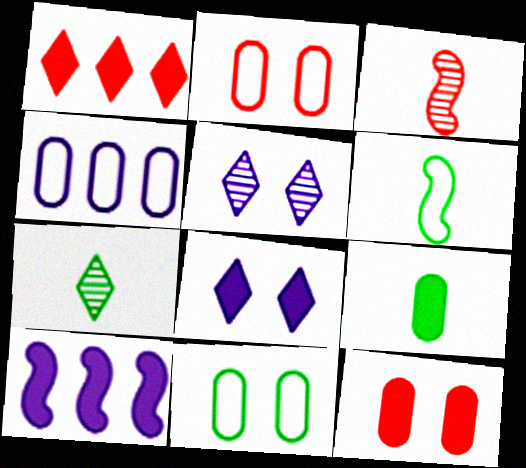[[1, 2, 3], 
[2, 7, 10], 
[6, 7, 9]]